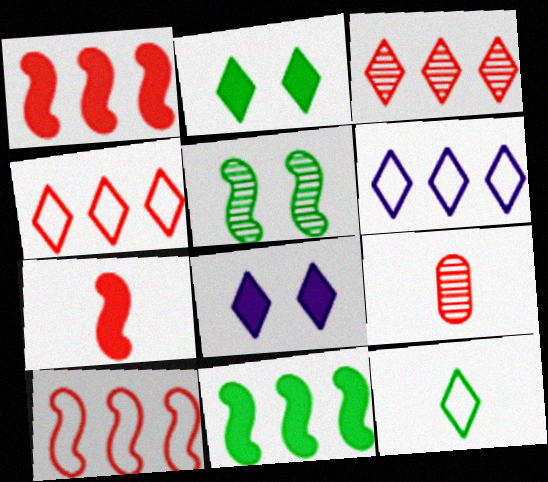[[3, 8, 12]]